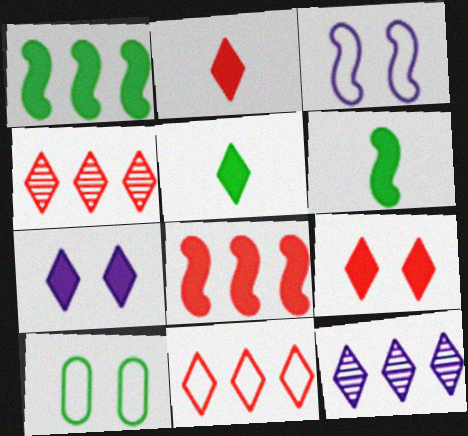[]